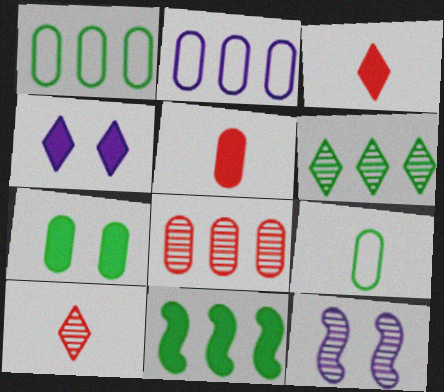[[1, 3, 12], 
[1, 6, 11], 
[4, 5, 11]]